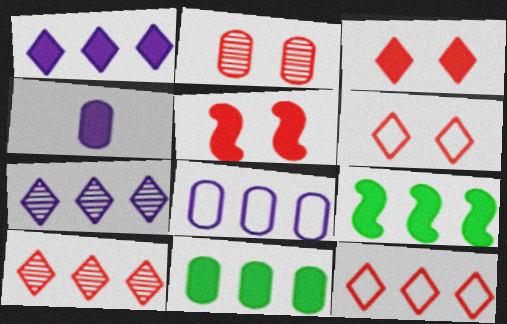[[2, 5, 6], 
[3, 4, 9], 
[8, 9, 10]]